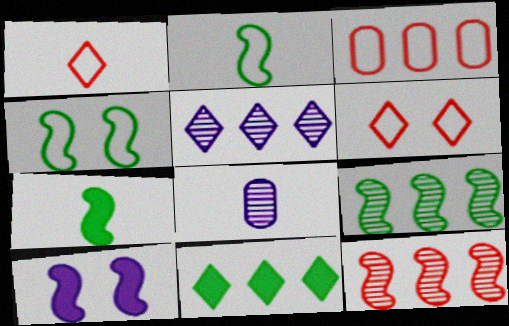[[1, 7, 8], 
[2, 10, 12], 
[4, 7, 9]]